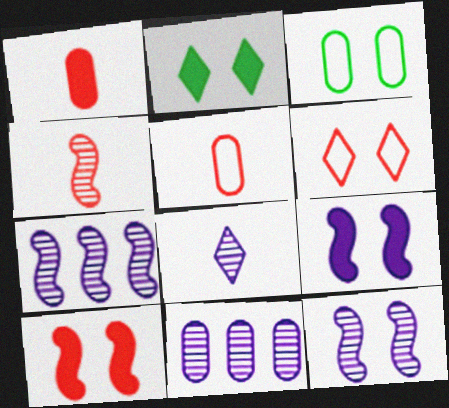[[1, 3, 11], 
[2, 5, 7], 
[8, 11, 12]]